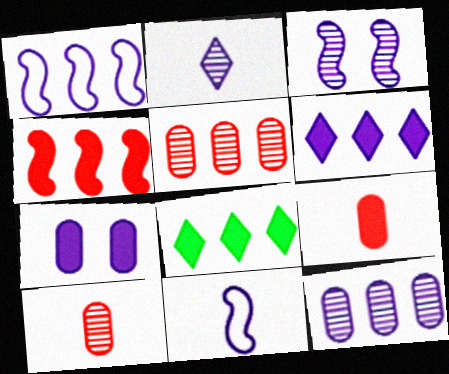[[1, 2, 7], 
[1, 5, 8], 
[1, 6, 12], 
[2, 3, 12]]